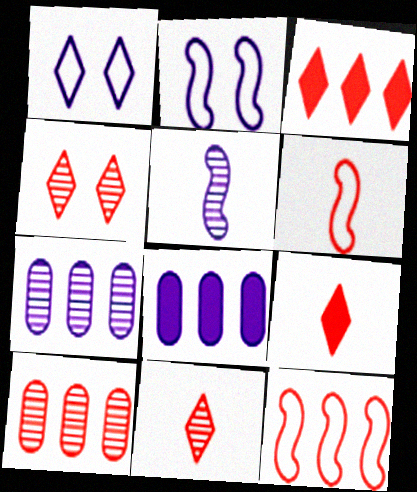[[1, 5, 8], 
[3, 10, 12]]